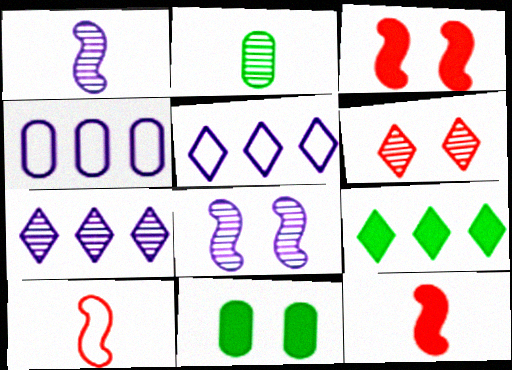[[2, 3, 5], 
[7, 10, 11]]